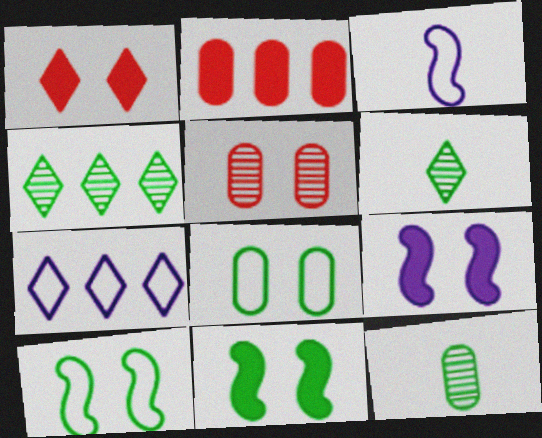[[1, 6, 7]]